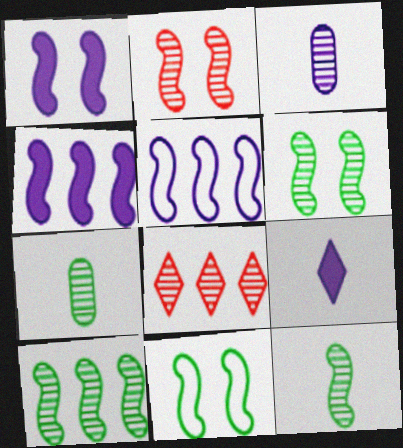[[1, 2, 11], 
[3, 6, 8], 
[6, 10, 12]]